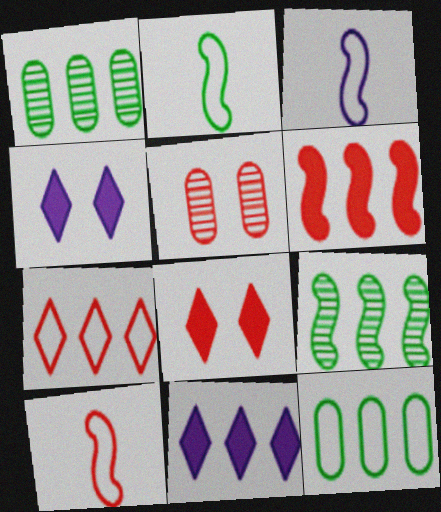[[1, 3, 8], 
[1, 4, 10], 
[2, 3, 10], 
[2, 5, 11]]